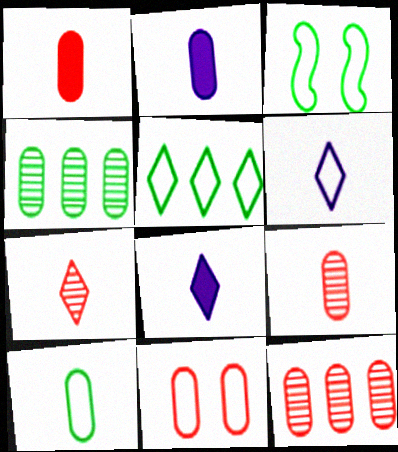[[1, 11, 12], 
[2, 4, 11], 
[2, 9, 10], 
[3, 5, 10], 
[3, 8, 12]]